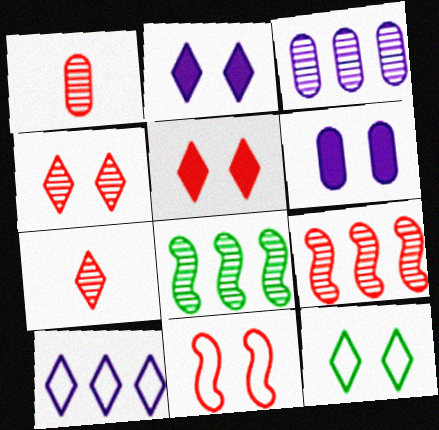[[1, 4, 9], 
[2, 4, 12]]